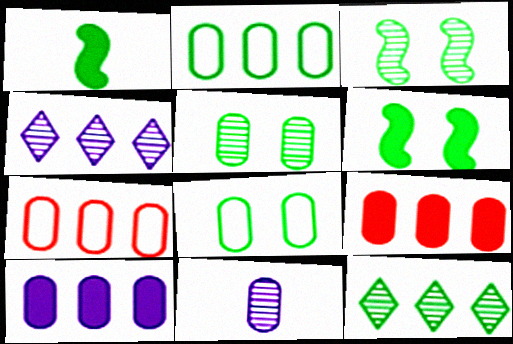[[1, 8, 12], 
[8, 9, 11]]